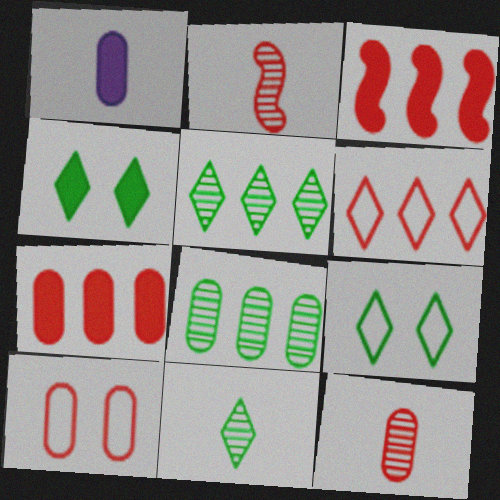[[1, 3, 4], 
[1, 8, 10], 
[7, 10, 12]]